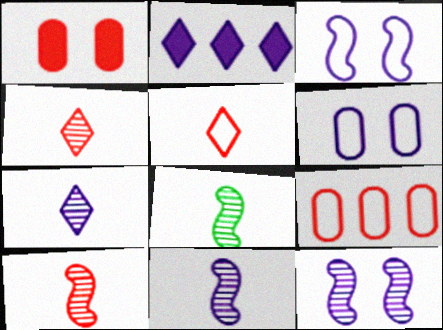[[2, 6, 11], 
[8, 10, 11]]